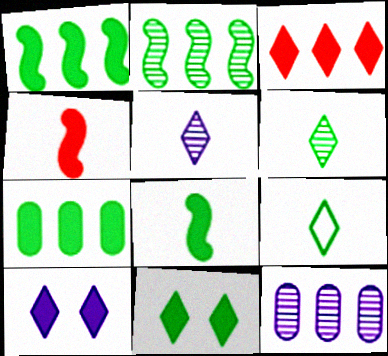[[4, 7, 10], 
[7, 8, 11]]